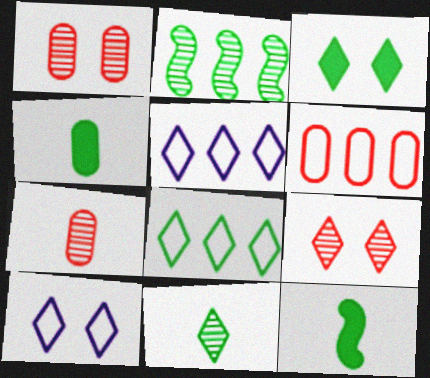[[1, 5, 12], 
[3, 8, 11], 
[3, 9, 10]]